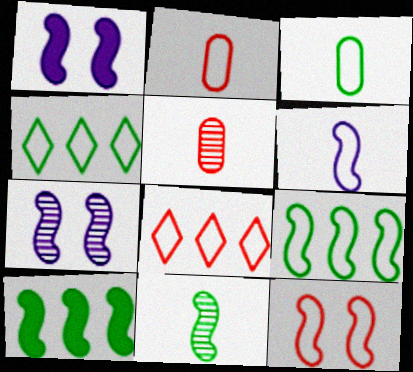[[1, 4, 5], 
[2, 8, 12], 
[6, 9, 12]]